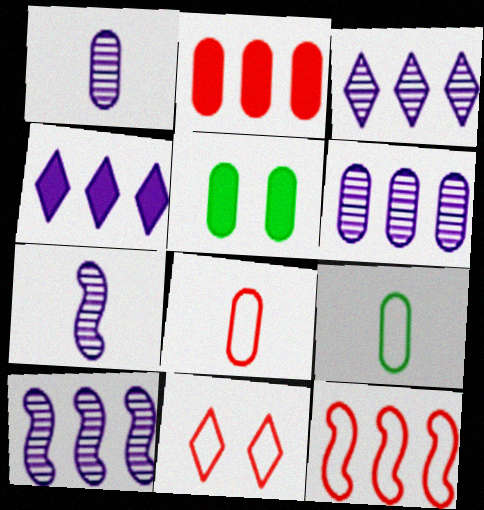[[3, 6, 10], 
[5, 6, 8], 
[8, 11, 12]]